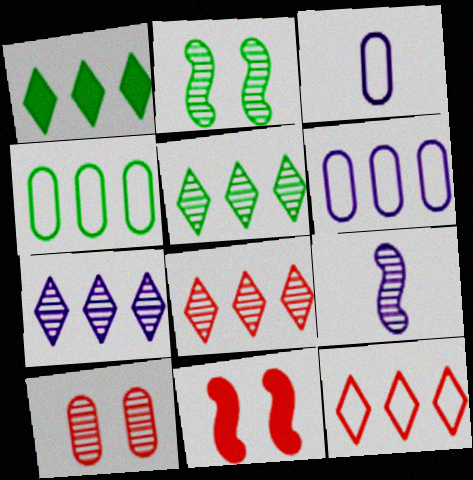[[1, 7, 12], 
[3, 5, 11], 
[5, 7, 8], 
[5, 9, 10]]